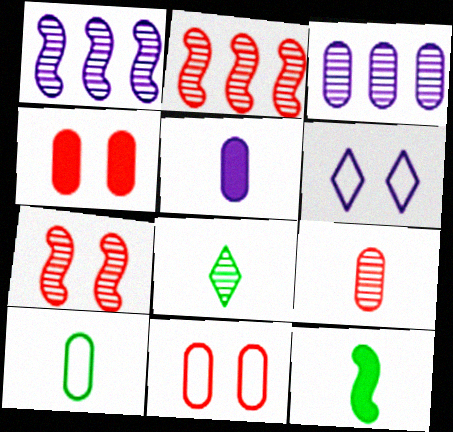[[1, 5, 6], 
[3, 4, 10], 
[3, 7, 8], 
[5, 9, 10], 
[8, 10, 12]]